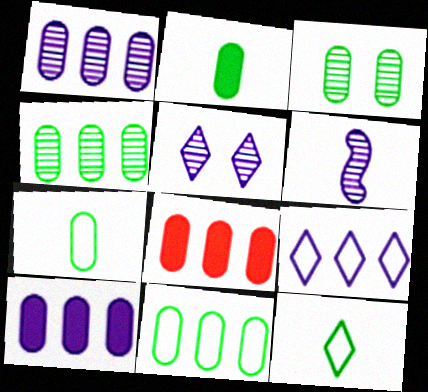[[1, 5, 6], 
[1, 8, 11], 
[2, 3, 11]]